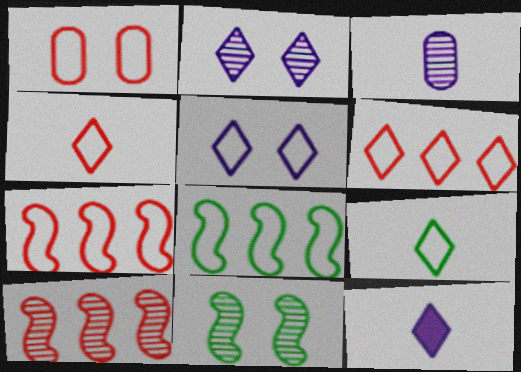[[1, 4, 7], 
[5, 6, 9]]